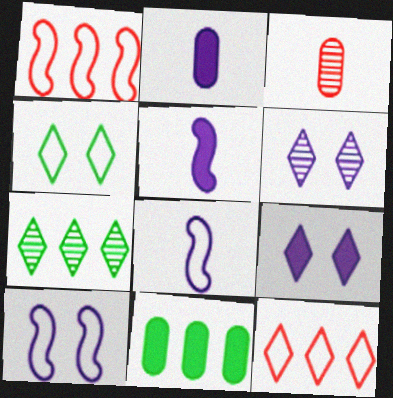[]